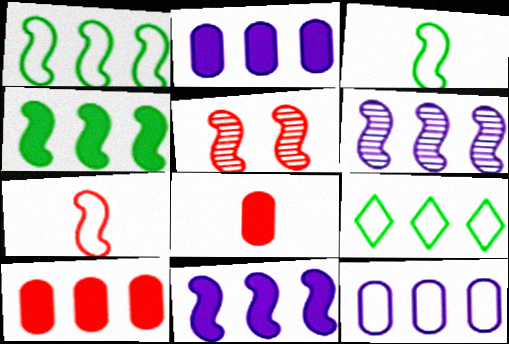[[3, 5, 11], 
[6, 9, 10]]